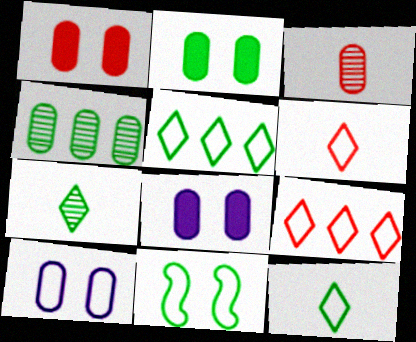[[1, 2, 8]]